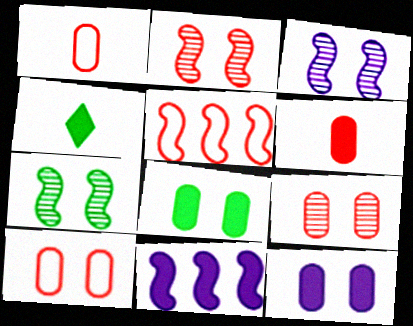[[2, 3, 7]]